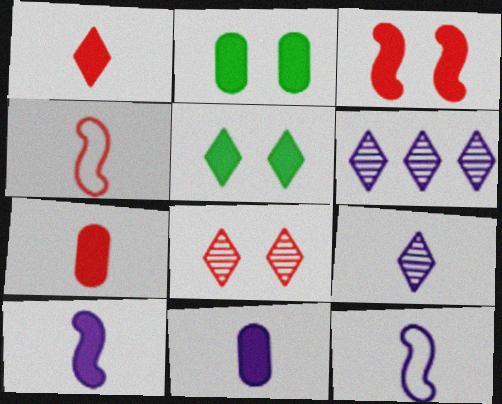[[2, 4, 6], 
[9, 11, 12]]